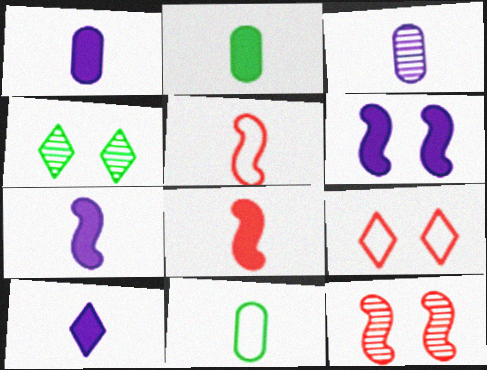[[1, 7, 10], 
[2, 8, 10]]